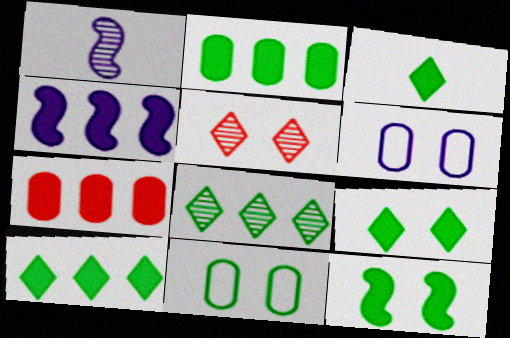[[2, 3, 12], 
[3, 9, 10], 
[4, 7, 10], 
[5, 6, 12]]